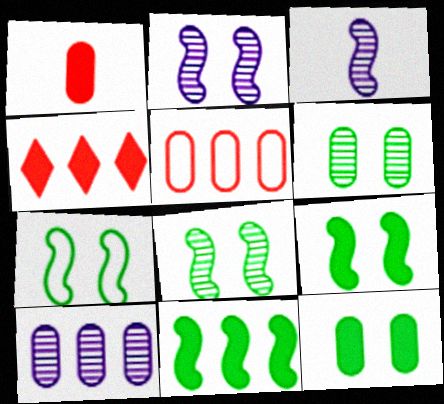[[7, 8, 9]]